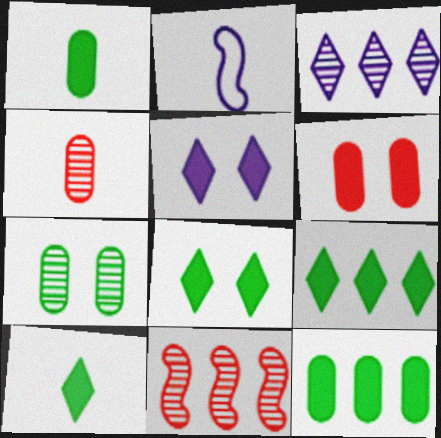[[2, 4, 10], 
[8, 9, 10]]